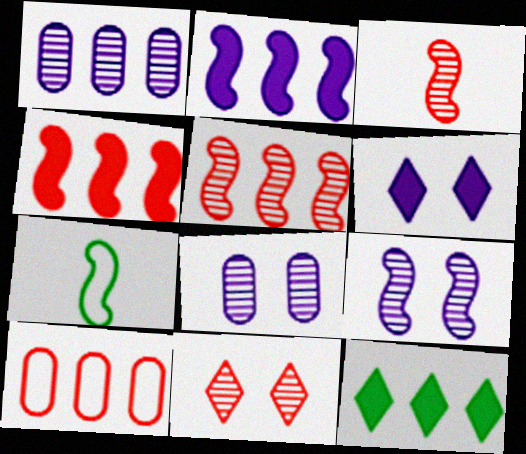[[4, 7, 9]]